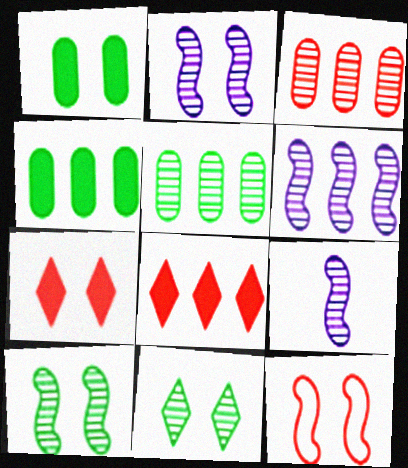[[2, 6, 9], 
[3, 9, 11]]